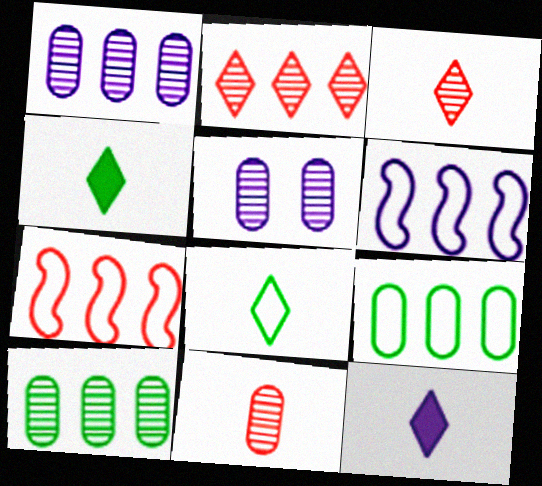[[3, 8, 12], 
[4, 5, 7], 
[5, 6, 12], 
[5, 10, 11]]